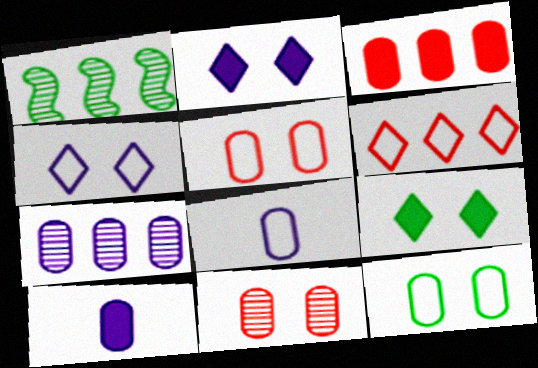[]